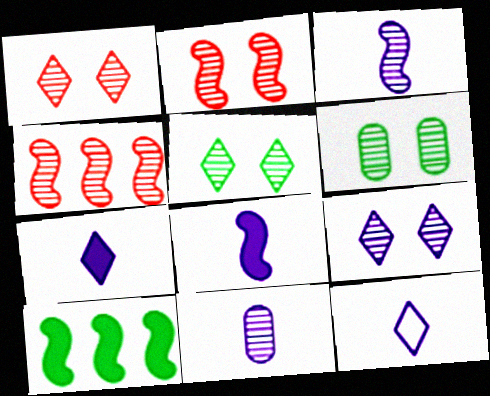[[1, 5, 9], 
[2, 6, 9], 
[4, 5, 11], 
[8, 11, 12]]